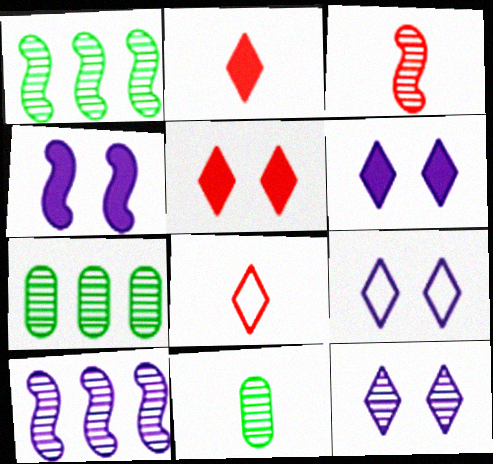[[3, 7, 12], 
[4, 7, 8], 
[6, 9, 12]]